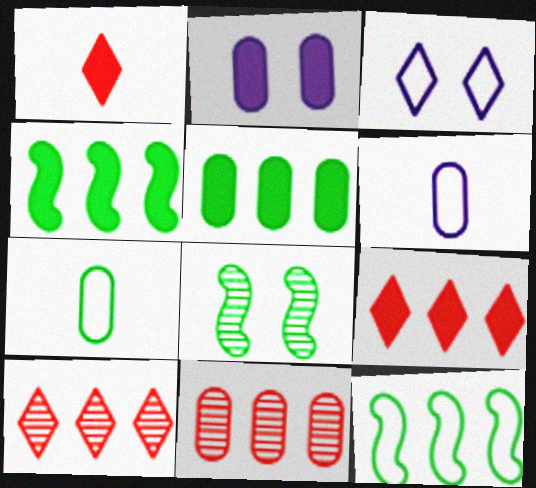[[1, 2, 4], 
[2, 7, 11], 
[6, 8, 9]]